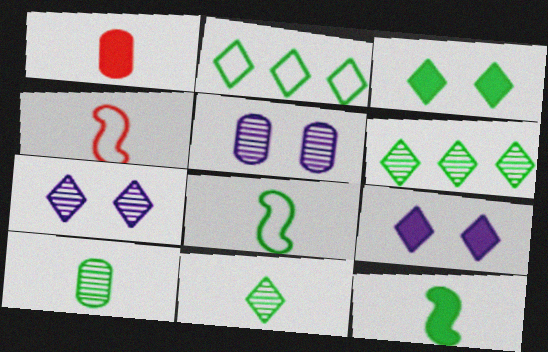[[2, 3, 11]]